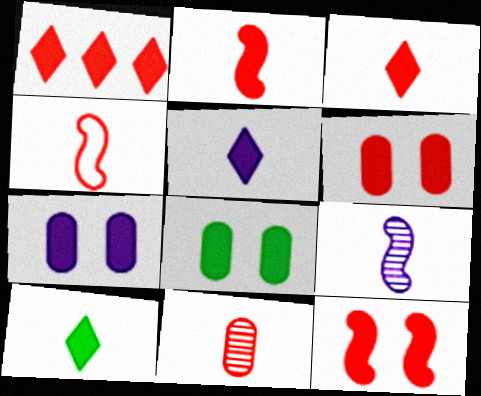[[1, 2, 6], 
[3, 4, 11], 
[3, 5, 10], 
[6, 7, 8]]